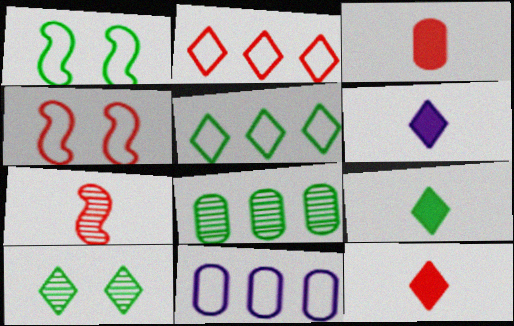[[1, 8, 9], 
[2, 6, 10], 
[4, 6, 8], 
[5, 9, 10], 
[6, 9, 12]]